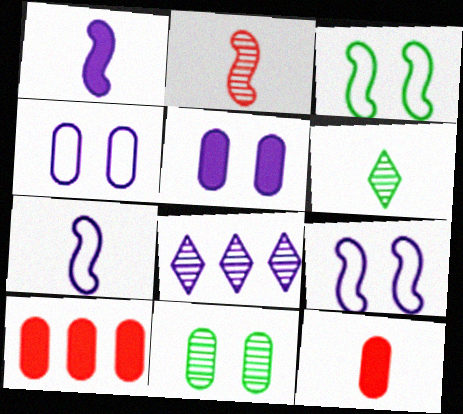[[1, 4, 8], 
[2, 8, 11], 
[3, 8, 12], 
[5, 7, 8], 
[6, 7, 12], 
[6, 9, 10]]